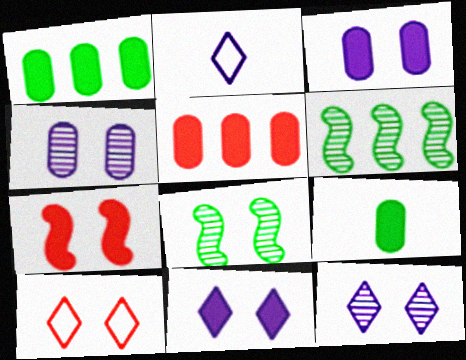[[2, 5, 8], 
[3, 5, 9], 
[3, 8, 10]]